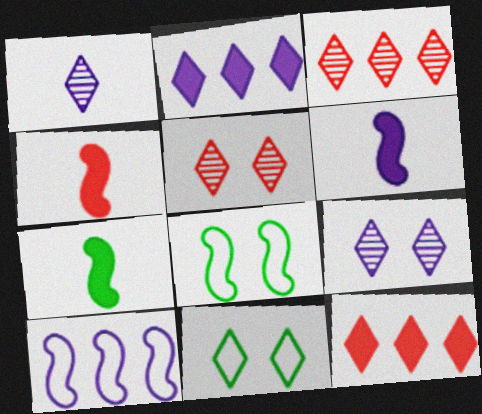[[1, 11, 12], 
[4, 6, 7]]